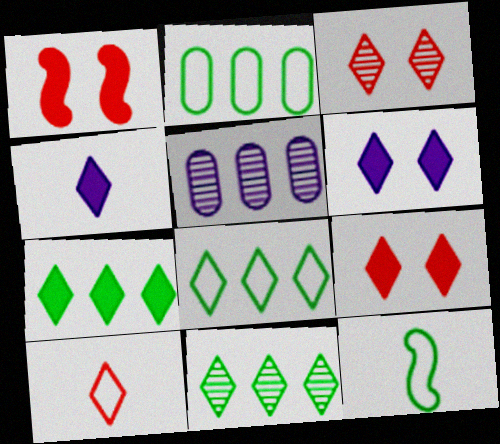[[3, 4, 8], 
[4, 7, 9], 
[5, 9, 12], 
[6, 10, 11], 
[7, 8, 11]]